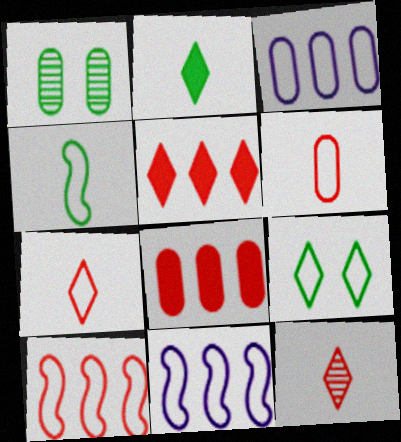[[6, 9, 11]]